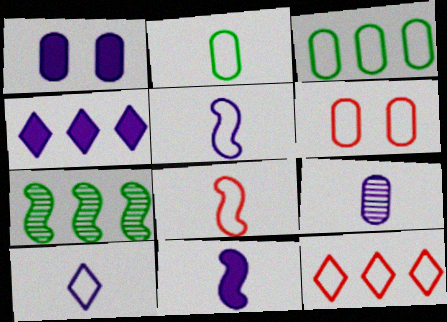[[1, 4, 11], 
[2, 8, 10], 
[6, 8, 12], 
[9, 10, 11]]